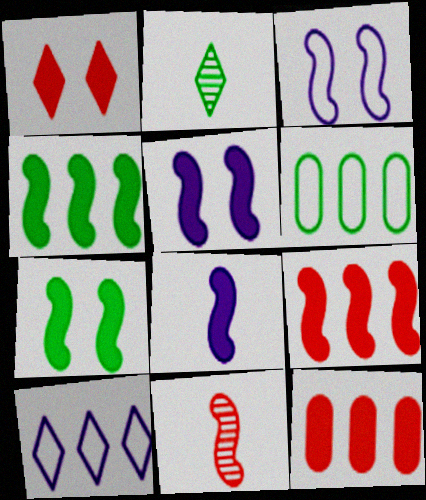[[1, 2, 10], 
[2, 3, 12], 
[2, 6, 7], 
[3, 4, 11], 
[7, 8, 9]]